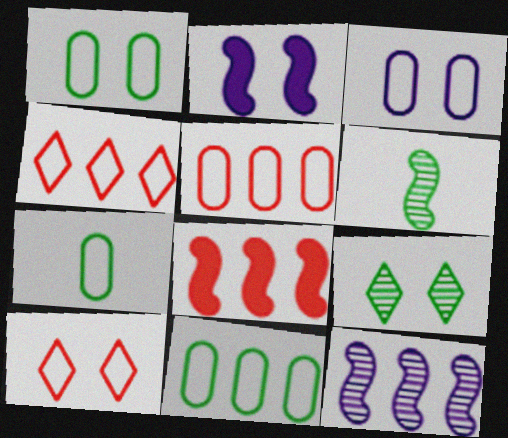[[1, 7, 11], 
[3, 5, 7]]